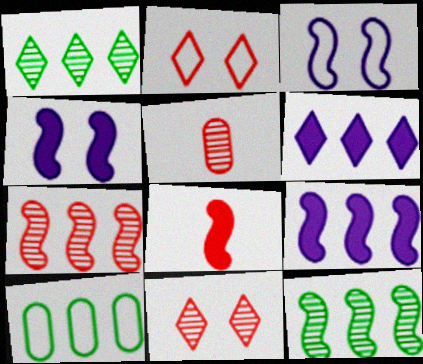[[3, 8, 12], 
[5, 7, 11], 
[6, 7, 10]]